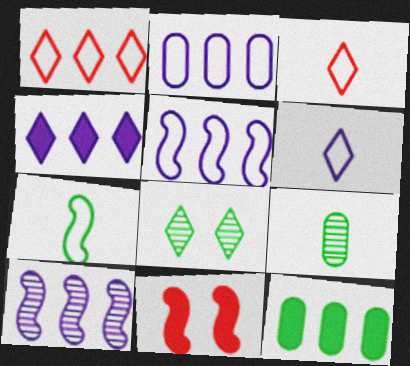[[1, 10, 12], 
[2, 4, 10], 
[3, 4, 8], 
[7, 8, 12], 
[7, 10, 11]]